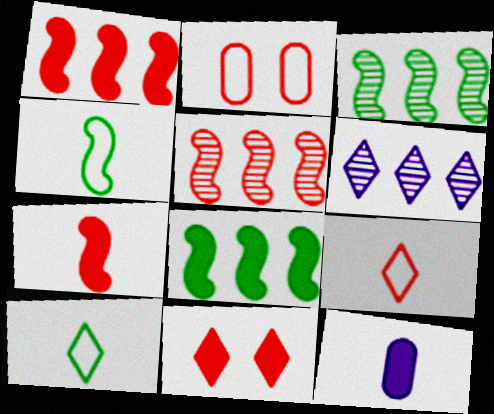[[6, 10, 11], 
[8, 11, 12]]